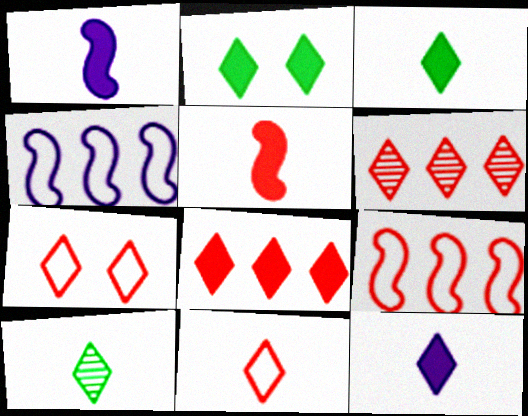[[2, 8, 12], 
[10, 11, 12]]